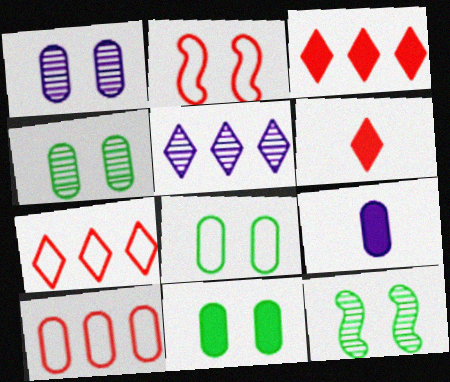[[4, 8, 11], 
[4, 9, 10], 
[7, 9, 12]]